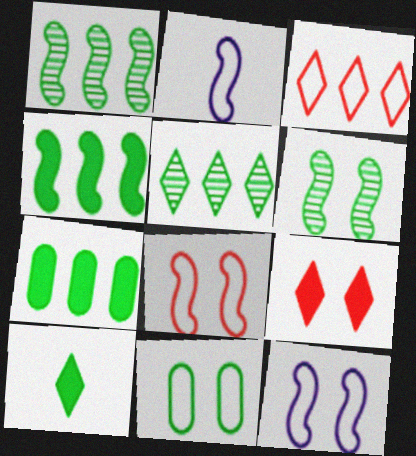[[1, 10, 11], 
[2, 3, 11]]